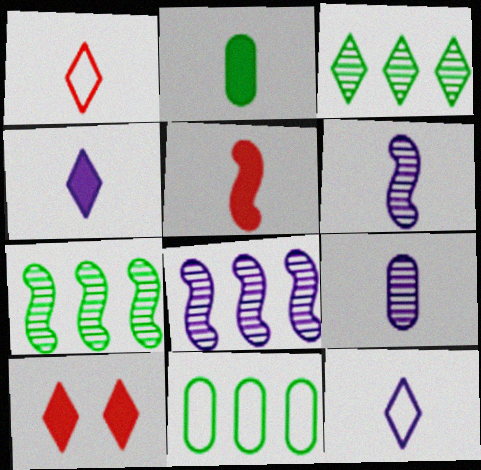[[1, 2, 6], 
[2, 4, 5], 
[3, 10, 12], 
[6, 10, 11]]